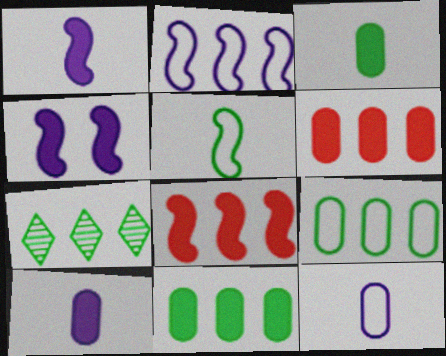[[2, 6, 7]]